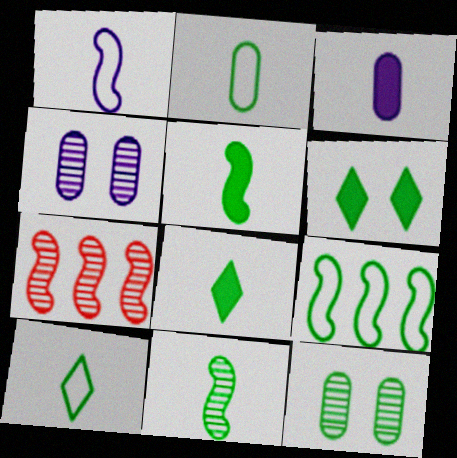[[2, 8, 11], 
[8, 9, 12]]